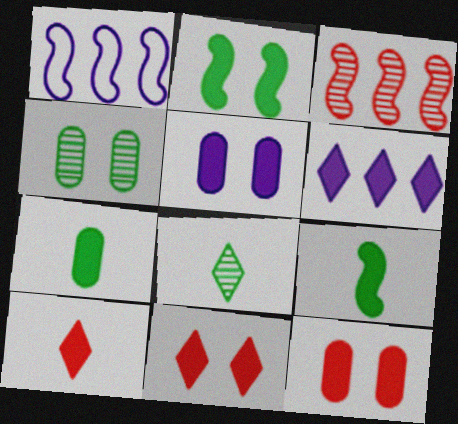[[1, 4, 10], 
[1, 8, 12], 
[2, 5, 11], 
[6, 9, 12]]